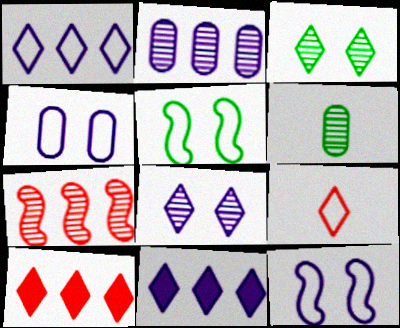[[3, 9, 11], 
[6, 7, 8], 
[6, 10, 12]]